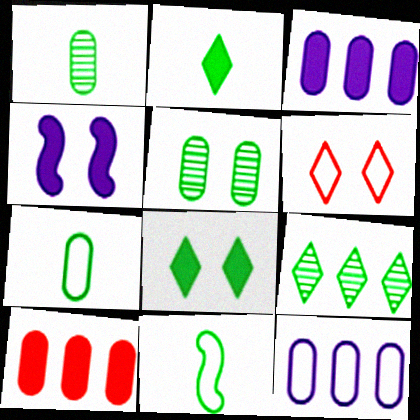[[1, 2, 11], 
[2, 4, 10], 
[4, 5, 6], 
[6, 11, 12]]